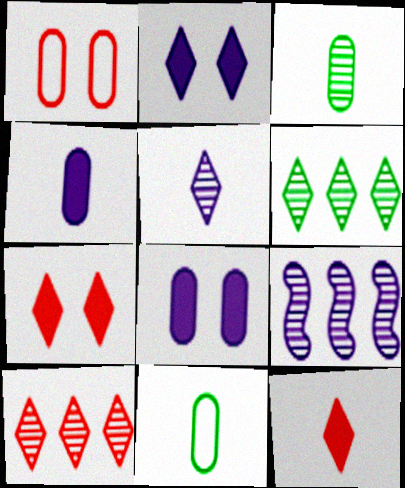[[7, 9, 11]]